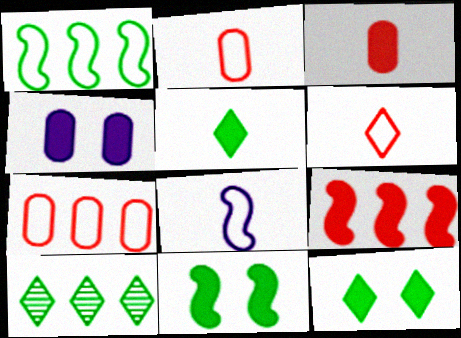[[4, 5, 9]]